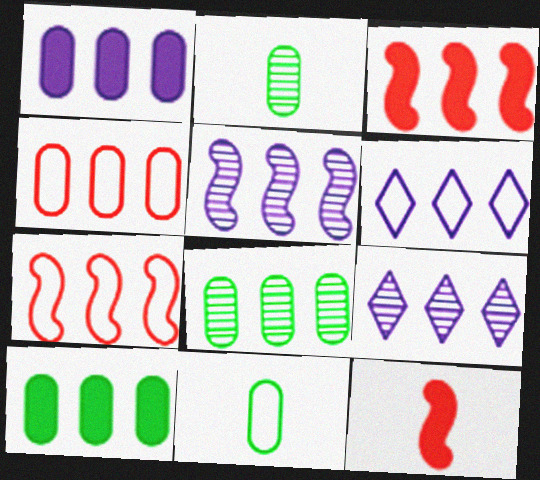[[1, 4, 8], 
[1, 5, 6], 
[3, 6, 8], 
[7, 9, 10]]